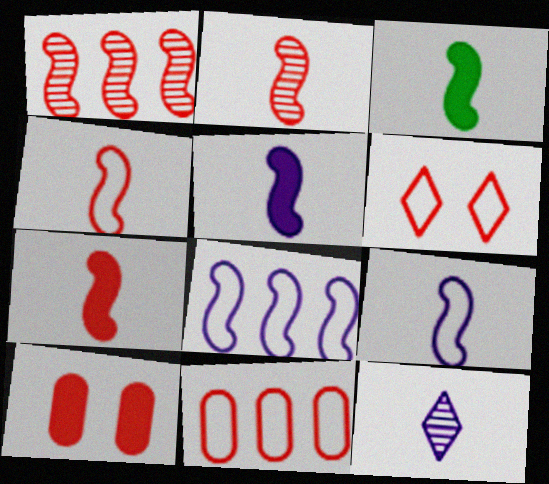[[2, 3, 9], 
[2, 4, 7], 
[3, 5, 7], 
[4, 6, 11]]